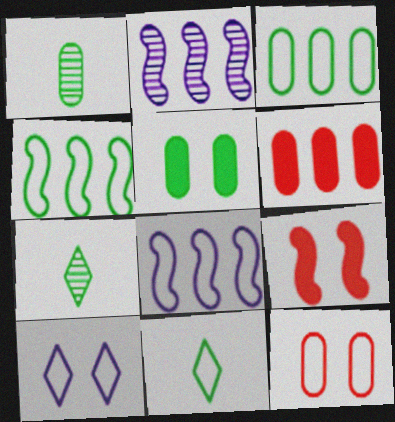[[1, 3, 5], 
[4, 5, 7], 
[8, 11, 12]]